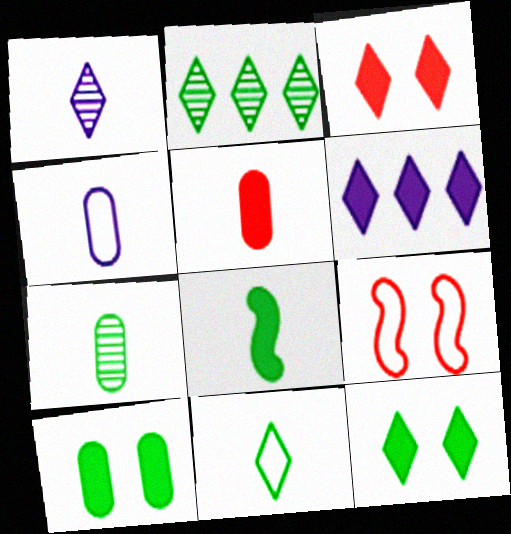[[2, 11, 12], 
[4, 5, 7], 
[6, 7, 9], 
[7, 8, 11]]